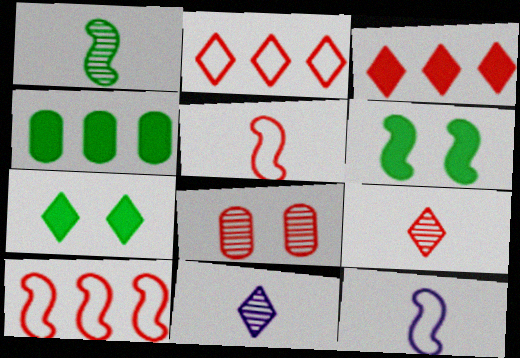[[2, 7, 11], 
[3, 5, 8]]